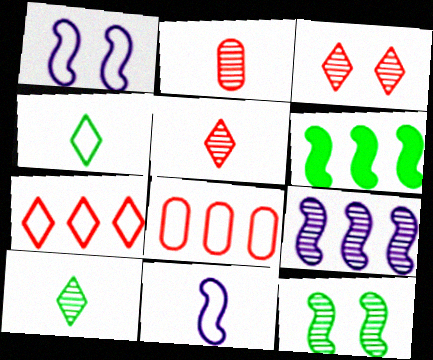[[1, 4, 8]]